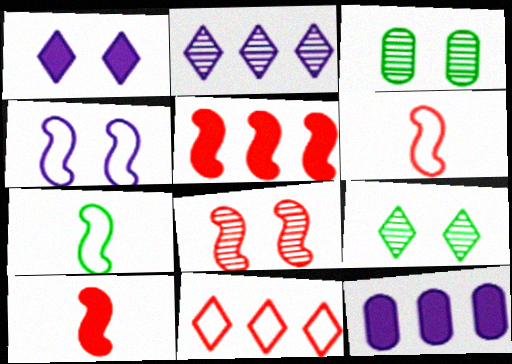[[5, 6, 8], 
[6, 9, 12]]